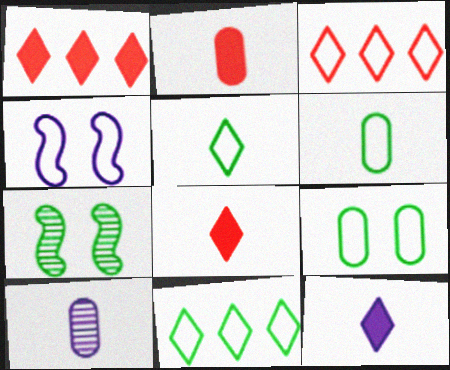[[2, 6, 10], 
[3, 4, 6]]